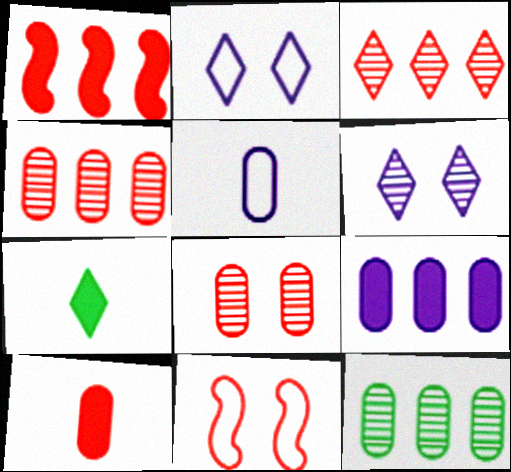[[2, 3, 7], 
[3, 10, 11]]